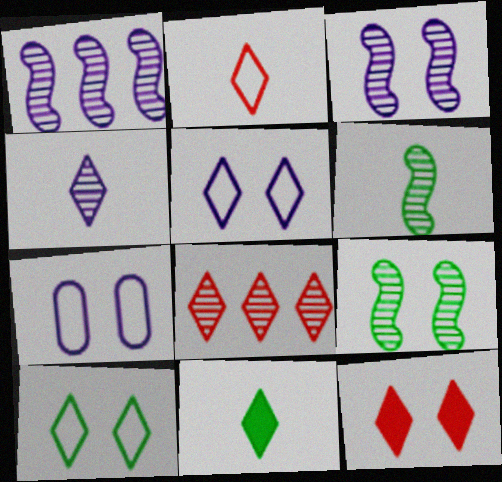[[2, 4, 11], 
[2, 8, 12], 
[5, 8, 11], 
[7, 9, 12]]